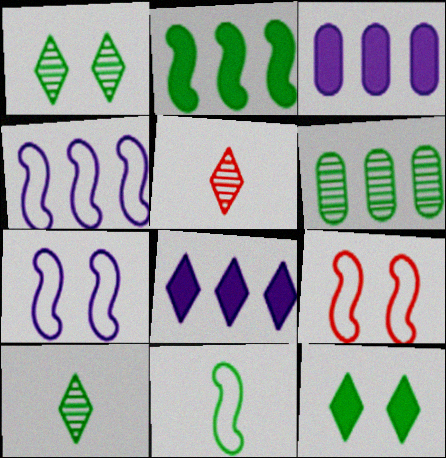[[3, 9, 10], 
[4, 9, 11], 
[6, 11, 12]]